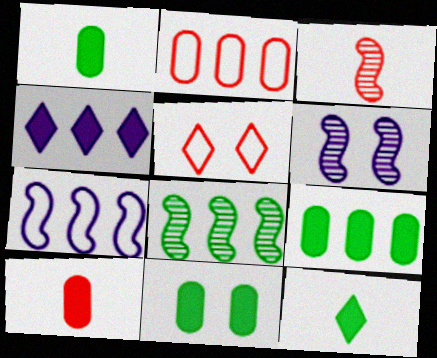[[1, 9, 11], 
[2, 4, 8], 
[2, 6, 12], 
[3, 6, 8], 
[5, 6, 11]]